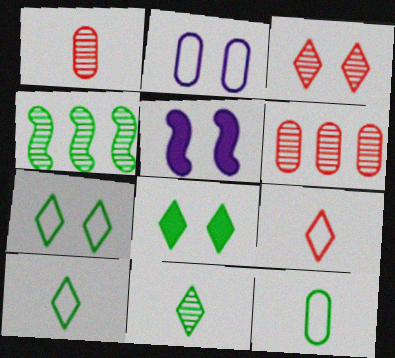[[4, 8, 12], 
[5, 6, 10]]